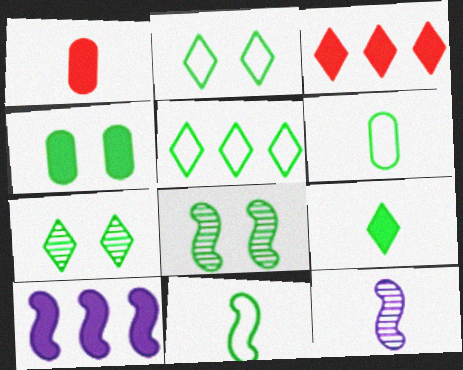[[2, 4, 8], 
[5, 7, 9]]